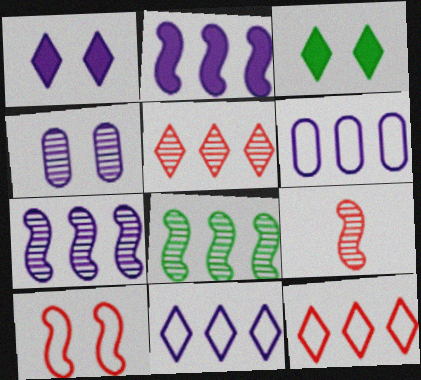[[3, 4, 10], 
[3, 6, 9]]